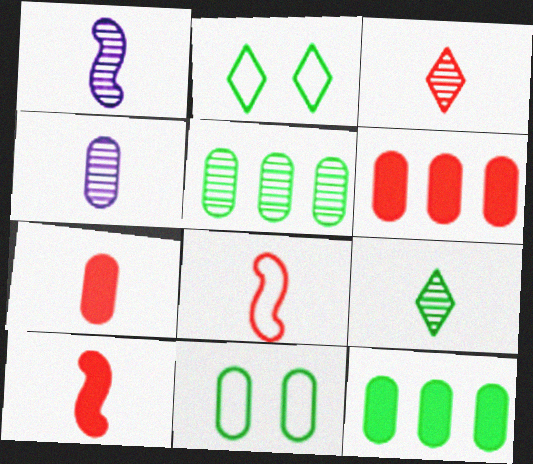[[1, 2, 6], 
[3, 7, 8], 
[4, 6, 11]]